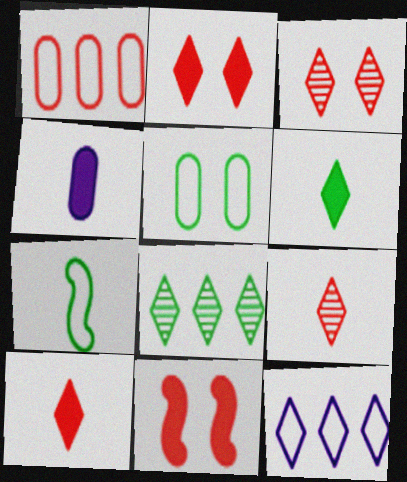[[1, 9, 11], 
[3, 6, 12], 
[4, 7, 9]]